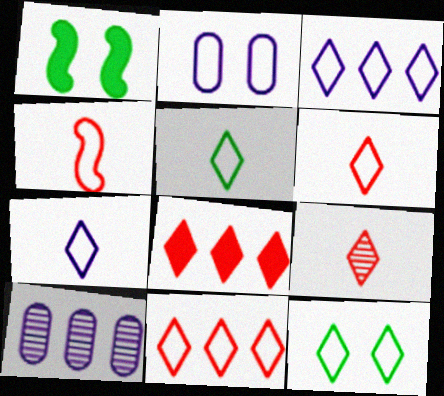[[1, 6, 10], 
[3, 6, 12], 
[5, 6, 7], 
[7, 11, 12]]